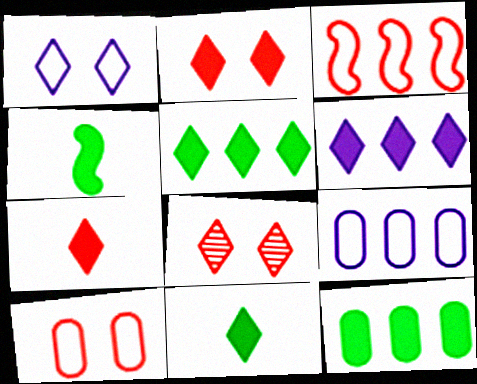[[2, 6, 11], 
[4, 8, 9]]